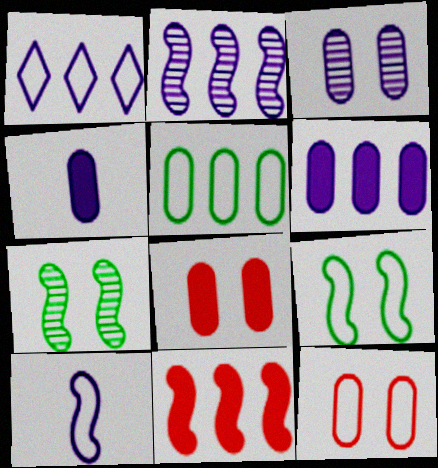[[1, 2, 6], 
[7, 10, 11]]